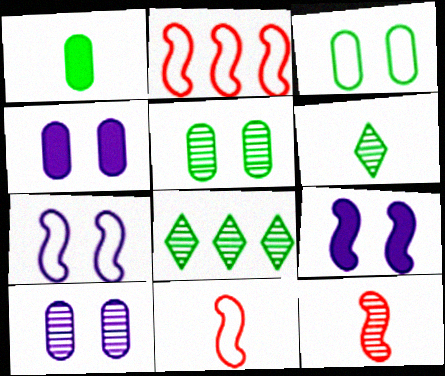[[2, 4, 6], 
[4, 8, 11], 
[8, 10, 12]]